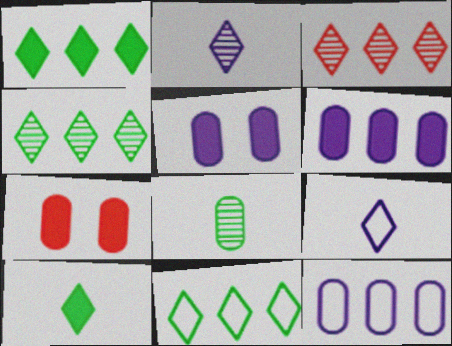[[1, 4, 11], 
[7, 8, 12]]